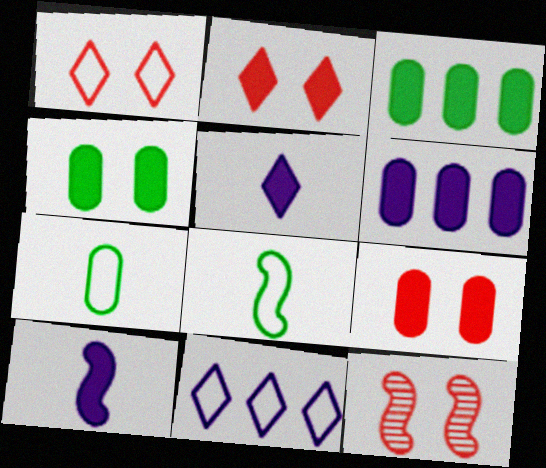[[1, 9, 12], 
[2, 3, 10]]